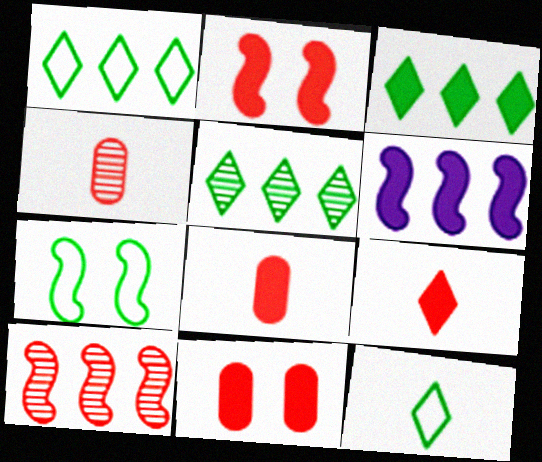[[1, 3, 5]]